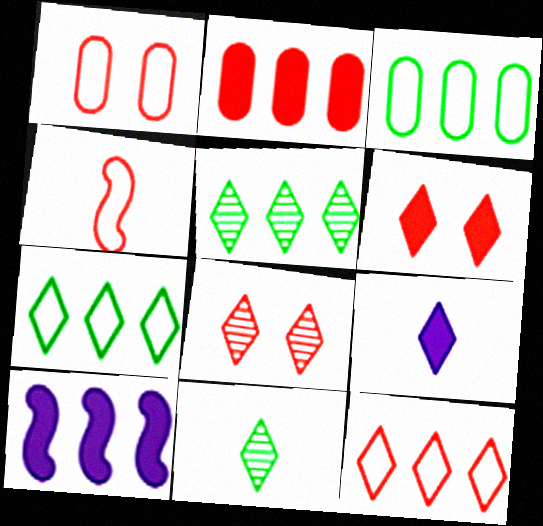[[1, 4, 12], 
[1, 10, 11], 
[2, 4, 8], 
[7, 8, 9]]